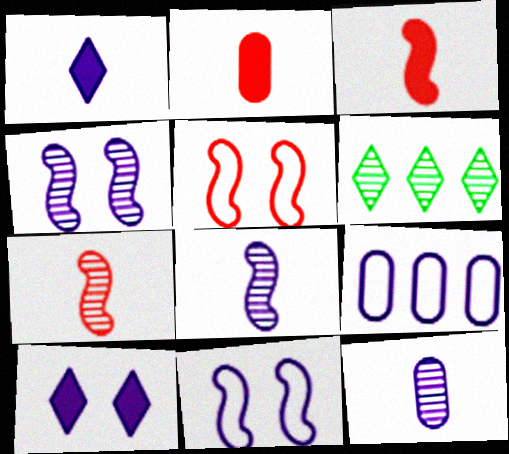[[1, 4, 9], 
[2, 6, 11], 
[8, 9, 10]]